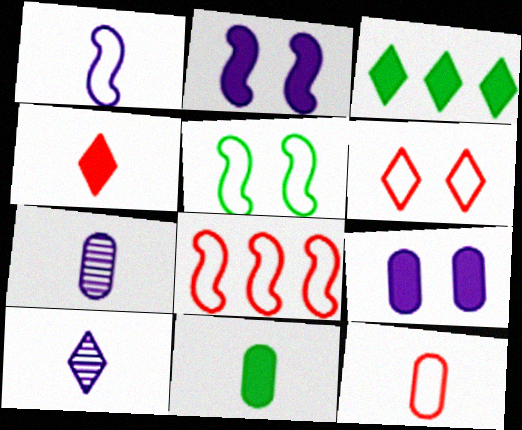[[1, 5, 8], 
[3, 6, 10], 
[6, 8, 12], 
[7, 11, 12]]